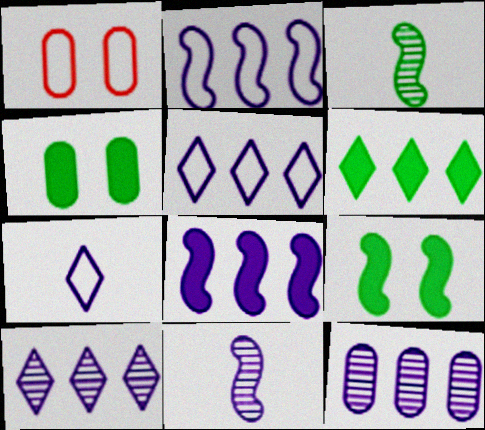[[1, 6, 11], 
[5, 8, 12]]